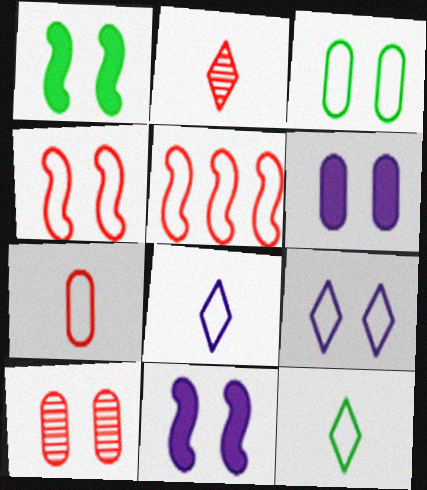[[1, 9, 10], 
[3, 4, 9], 
[3, 5, 8], 
[3, 6, 10]]